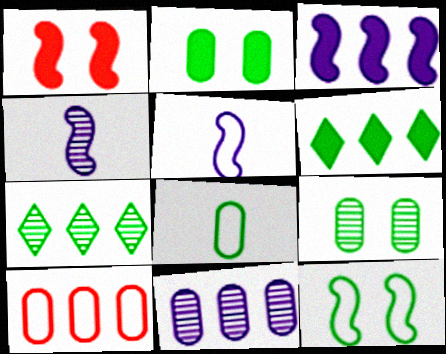[[3, 7, 10]]